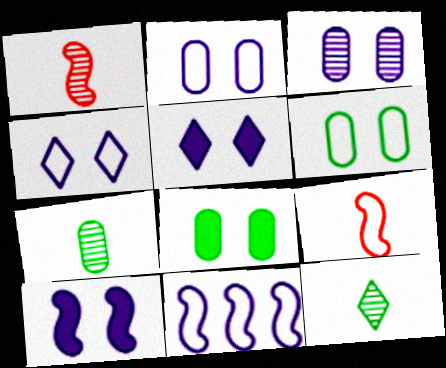[[3, 4, 10]]